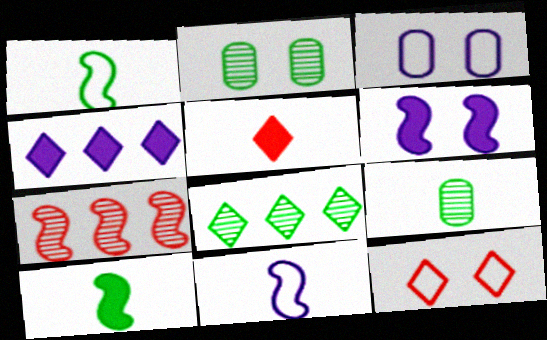[[1, 6, 7], 
[2, 6, 12], 
[5, 9, 11]]